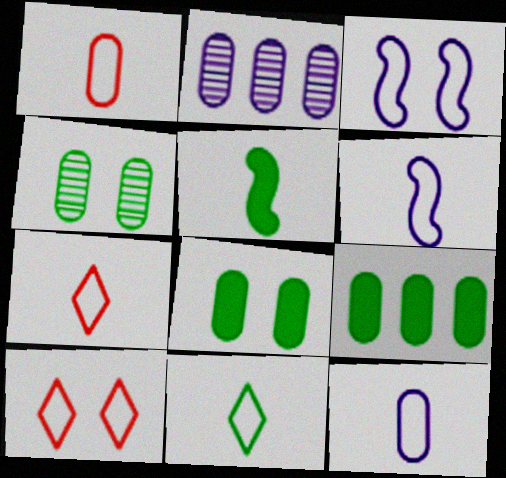[[1, 2, 8], 
[1, 6, 11], 
[2, 5, 10]]